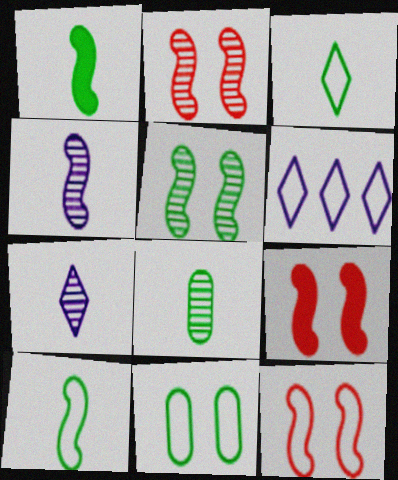[[1, 3, 8], 
[2, 9, 12], 
[6, 8, 9]]